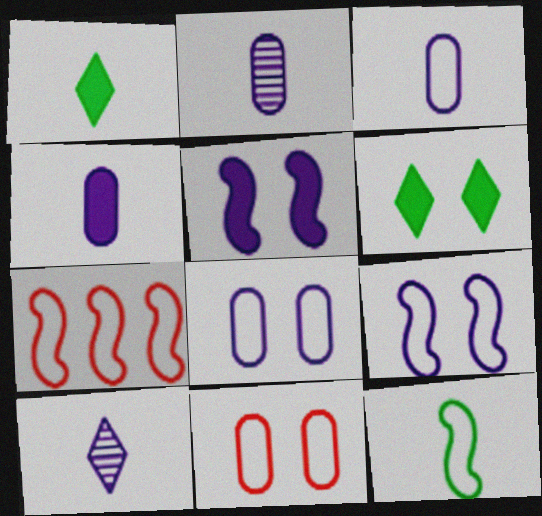[[2, 3, 4], 
[2, 6, 7], 
[7, 9, 12]]